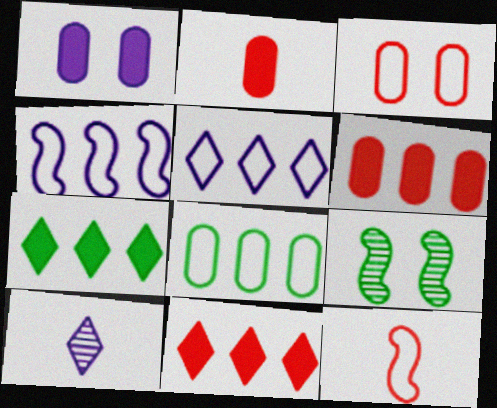[[1, 4, 10], 
[2, 5, 9]]